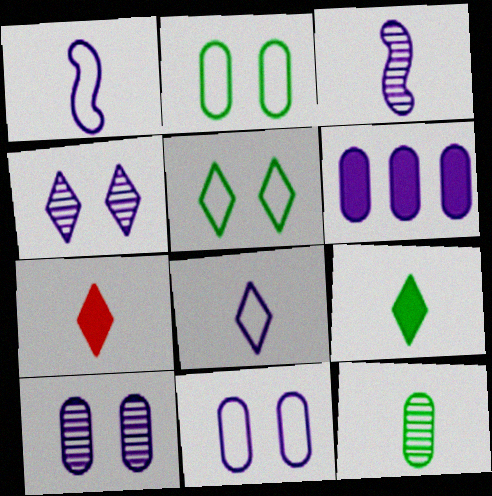[[1, 4, 6], 
[1, 7, 12]]